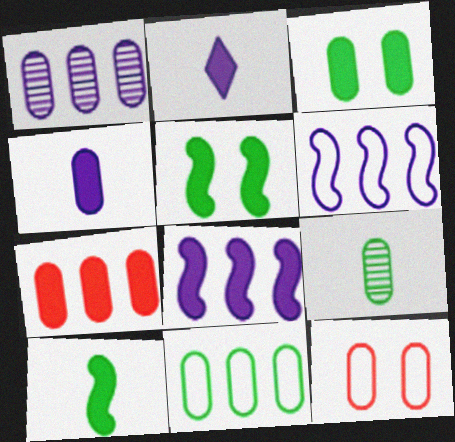[[1, 7, 11], 
[2, 5, 7], 
[3, 4, 7], 
[3, 9, 11]]